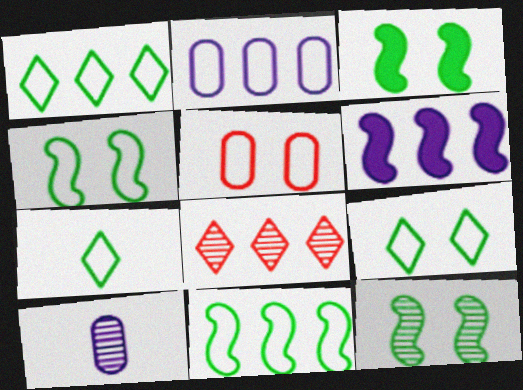[[1, 7, 9], 
[3, 4, 12], 
[8, 10, 12]]